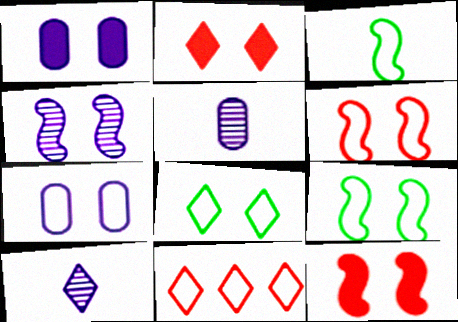[[3, 7, 11], 
[4, 9, 12], 
[6, 7, 8]]